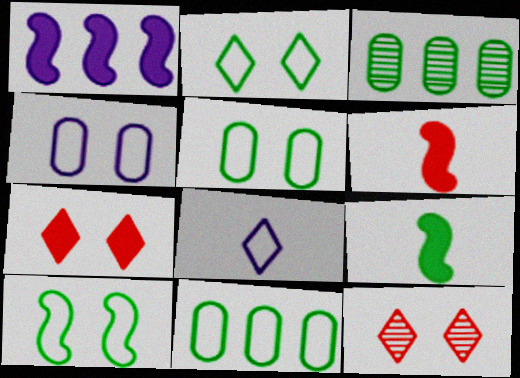[[2, 3, 9], 
[2, 5, 10]]